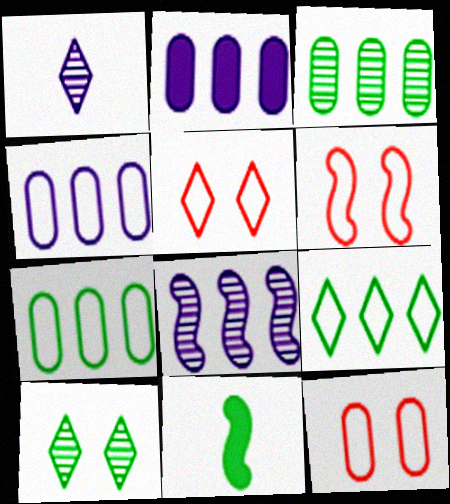[[5, 6, 12], 
[6, 8, 11], 
[7, 10, 11]]